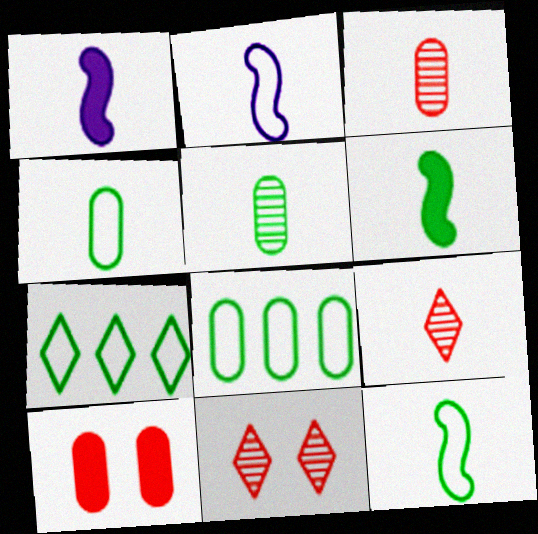[[1, 4, 9], 
[1, 8, 11]]